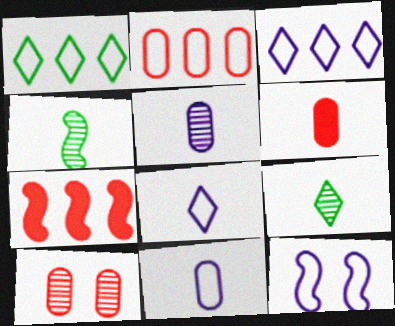[[2, 6, 10], 
[3, 11, 12], 
[4, 6, 8], 
[4, 7, 12]]